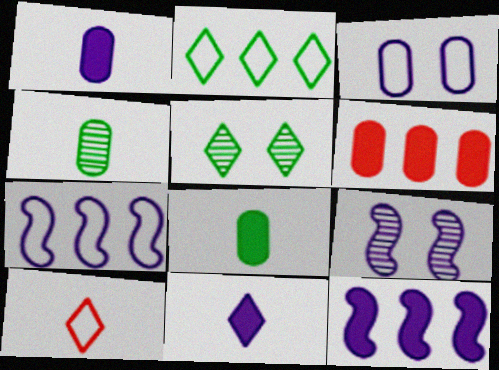[[3, 4, 6]]